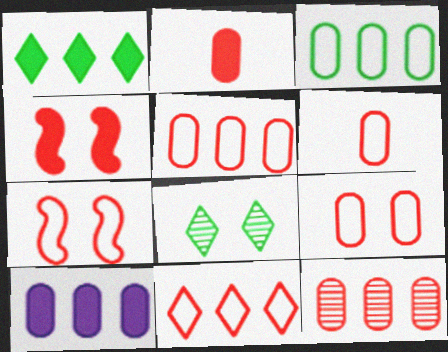[[2, 9, 12], 
[3, 10, 12], 
[5, 6, 9], 
[6, 7, 11]]